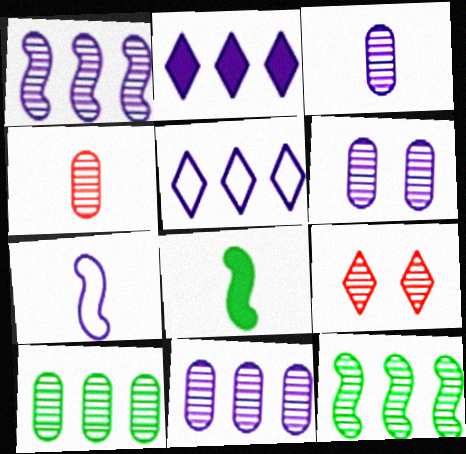[[2, 6, 7], 
[3, 6, 11], 
[3, 9, 12], 
[4, 6, 10]]